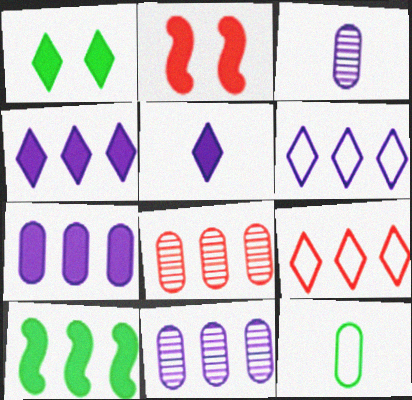[[6, 8, 10], 
[9, 10, 11]]